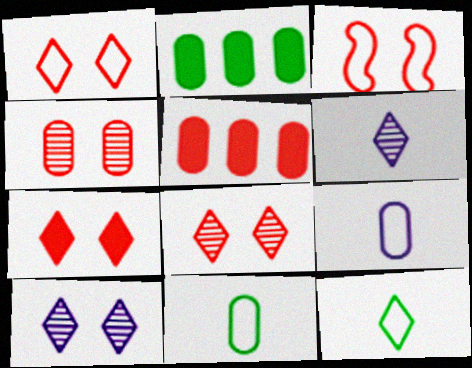[[1, 7, 8], 
[2, 3, 6], 
[2, 4, 9], 
[3, 4, 7]]